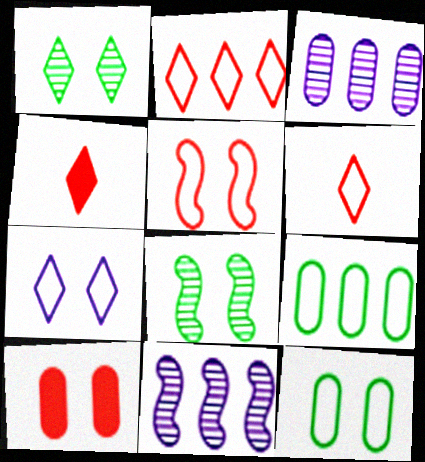[[4, 11, 12], 
[5, 7, 12], 
[7, 8, 10]]